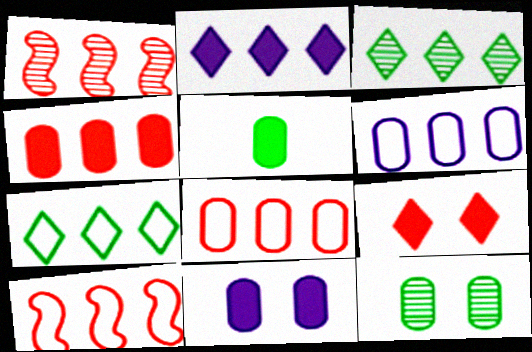[[4, 5, 11], 
[6, 7, 10]]